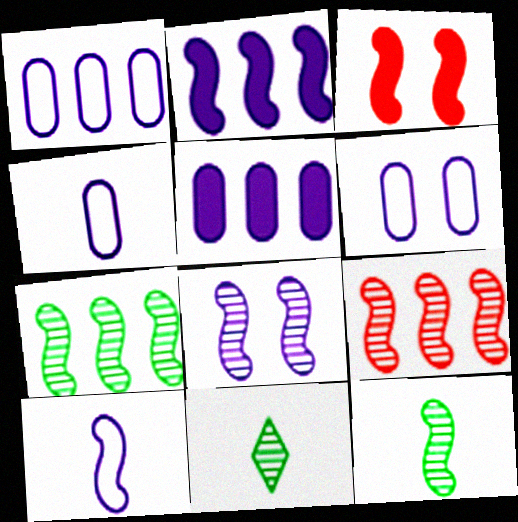[[1, 3, 11], 
[1, 4, 6], 
[2, 8, 10], 
[3, 7, 10], 
[8, 9, 12]]